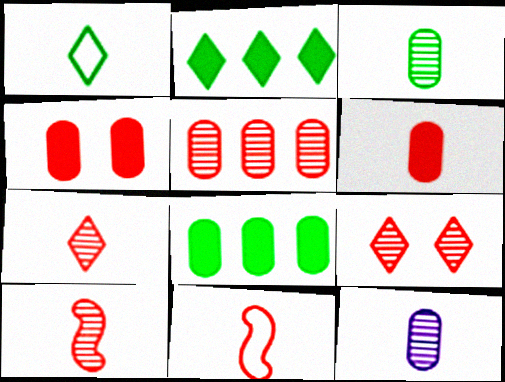[[5, 9, 10], 
[6, 7, 11]]